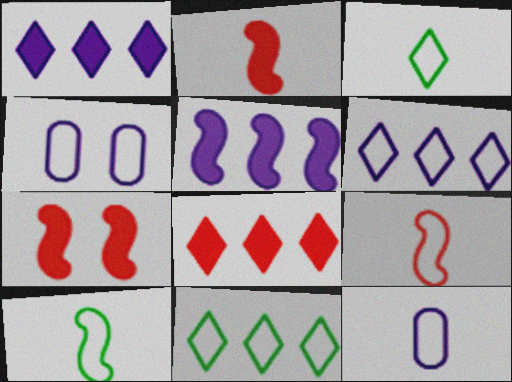[[3, 9, 12], 
[4, 9, 11]]